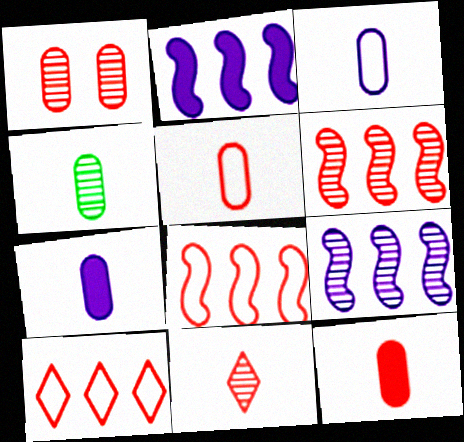[[1, 6, 11], 
[3, 4, 12], 
[4, 5, 7]]